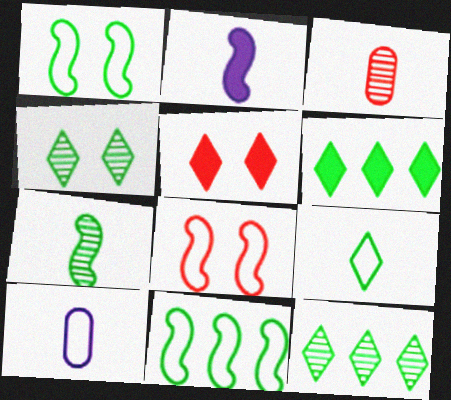[[2, 3, 9], 
[4, 6, 9]]